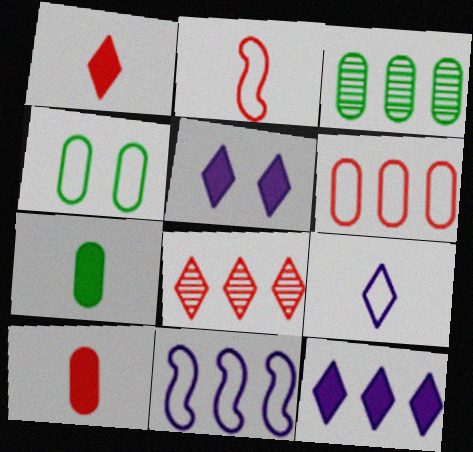[[2, 3, 5], 
[3, 4, 7]]